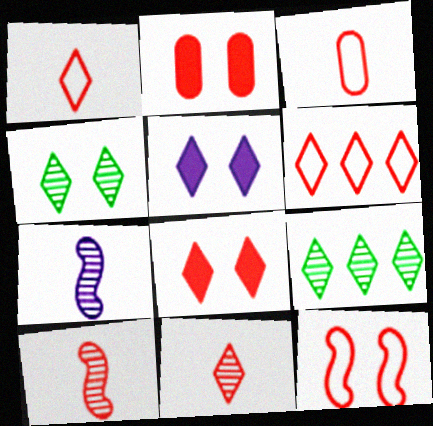[[1, 5, 9], 
[2, 6, 10], 
[3, 6, 12], 
[6, 8, 11]]